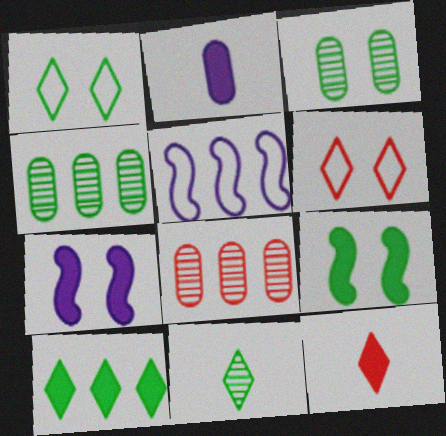[[1, 3, 9], 
[1, 10, 11], 
[3, 5, 12], 
[3, 6, 7], 
[5, 8, 10]]